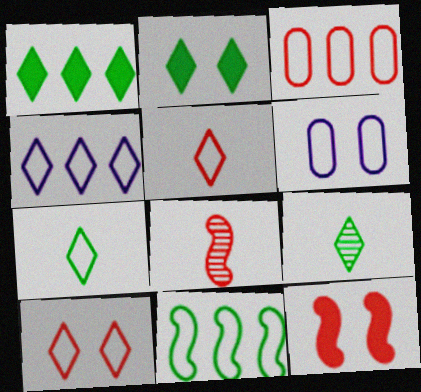[[1, 6, 8], 
[3, 4, 11], 
[4, 7, 10], 
[5, 6, 11]]